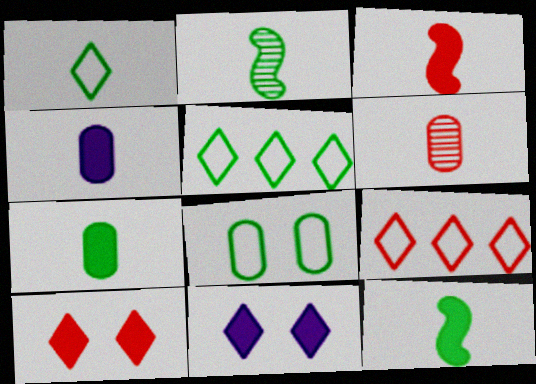[[1, 2, 7]]